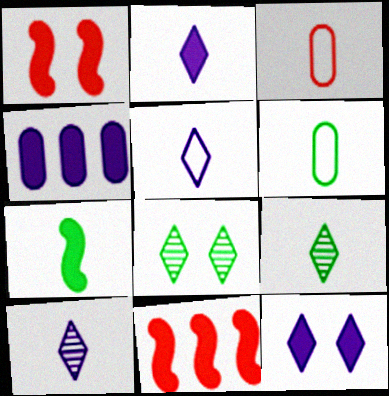[[2, 5, 10], 
[3, 7, 10], 
[6, 7, 9]]